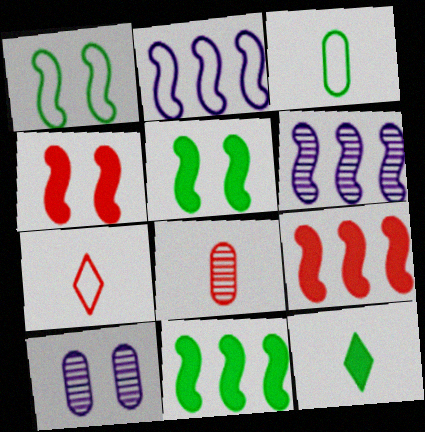[[7, 10, 11]]